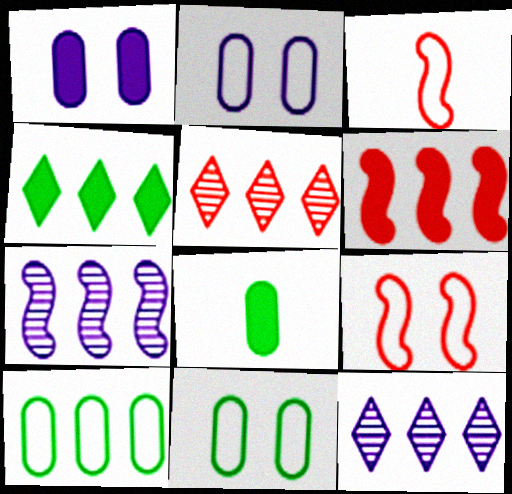[[6, 10, 12], 
[8, 9, 12]]